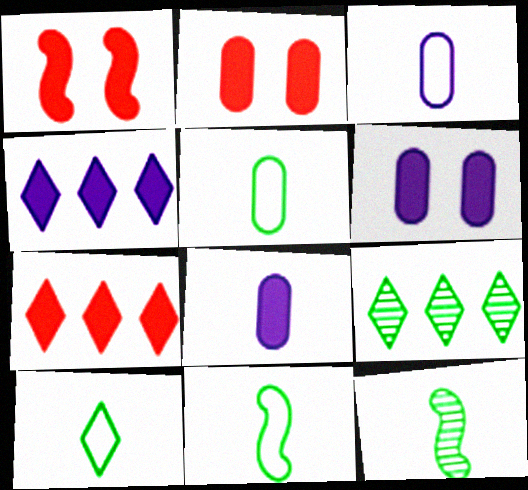[[1, 3, 9], 
[5, 10, 11]]